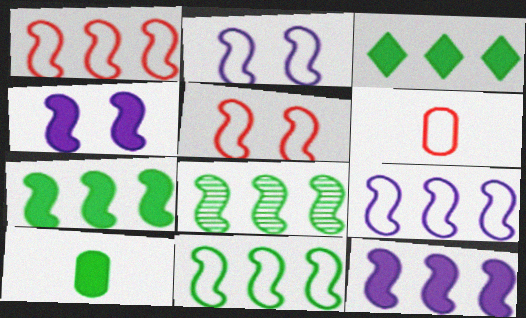[[1, 8, 12], 
[1, 9, 11], 
[7, 8, 11]]